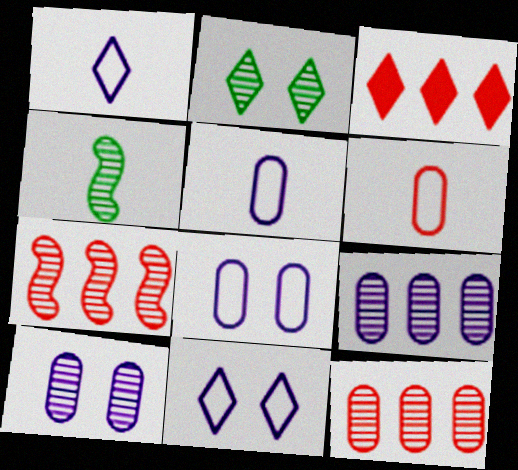[[1, 2, 3], 
[3, 4, 8]]